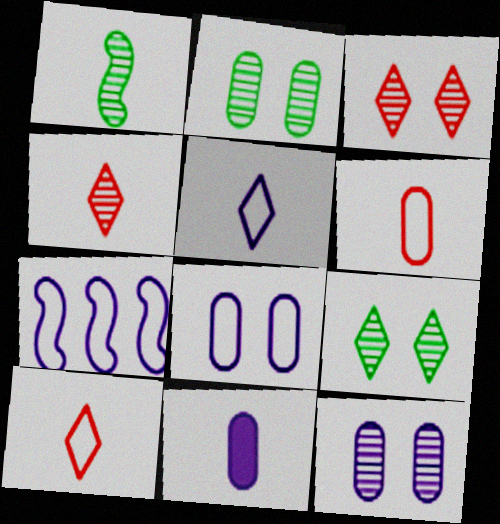[[1, 10, 11], 
[5, 7, 8]]